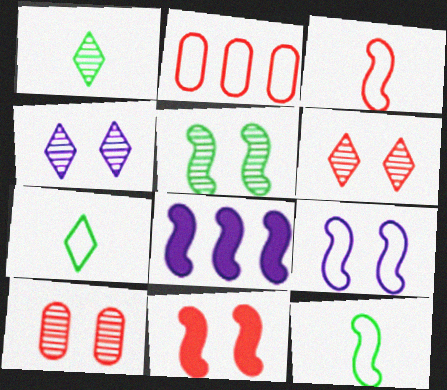[[2, 7, 9], 
[3, 5, 8], 
[4, 5, 10], 
[5, 9, 11], 
[7, 8, 10]]